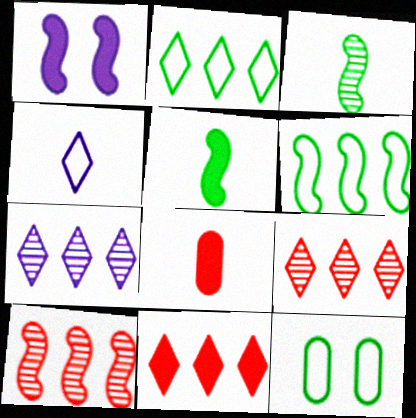[[2, 7, 11], 
[3, 4, 8]]